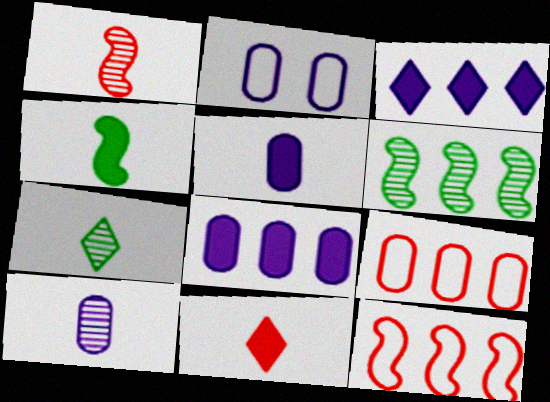[[1, 7, 10], 
[2, 6, 11], 
[2, 8, 10], 
[3, 6, 9], 
[4, 5, 11]]